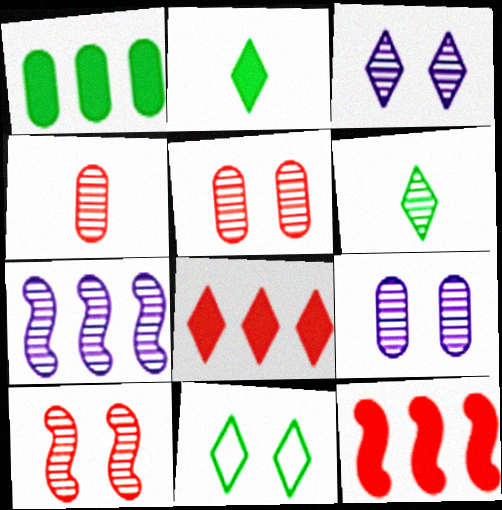[[5, 6, 7]]